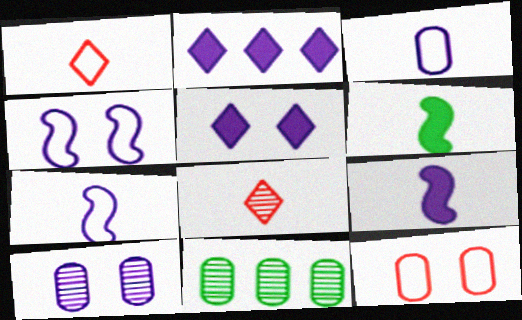[[2, 7, 10], 
[3, 6, 8], 
[4, 5, 10]]